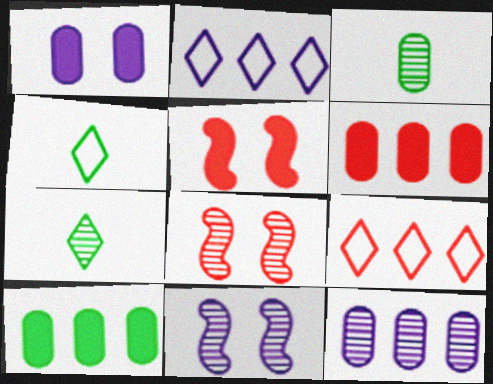[[2, 3, 5], 
[4, 5, 12], 
[4, 6, 11], 
[7, 8, 12]]